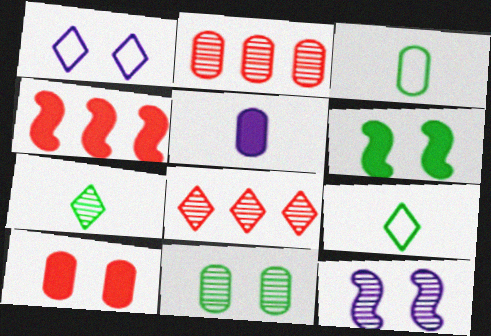[[2, 7, 12]]